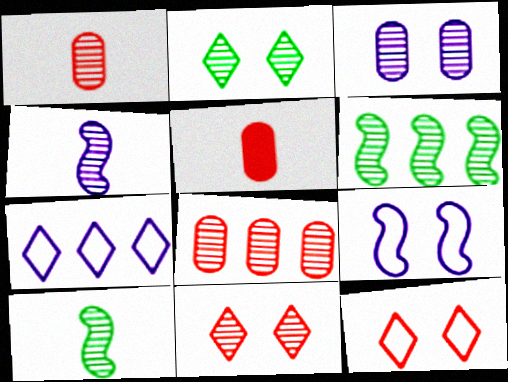[[2, 4, 8]]